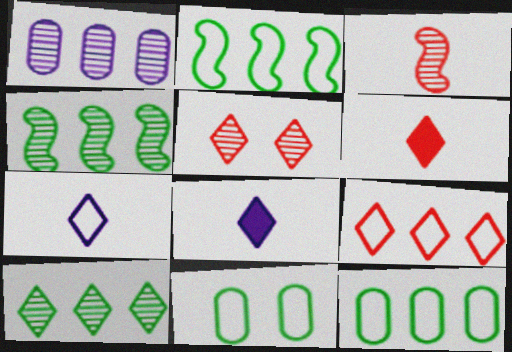[[5, 6, 9]]